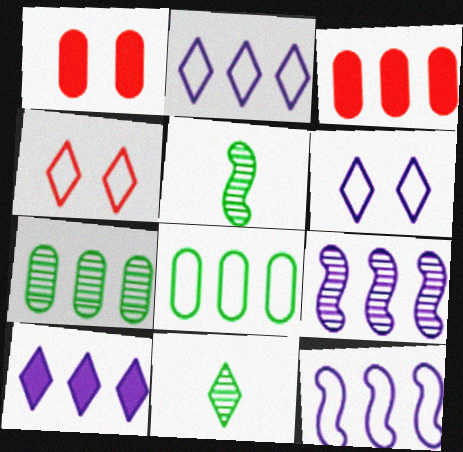[[1, 2, 5], 
[1, 11, 12], 
[3, 5, 6], 
[4, 10, 11]]